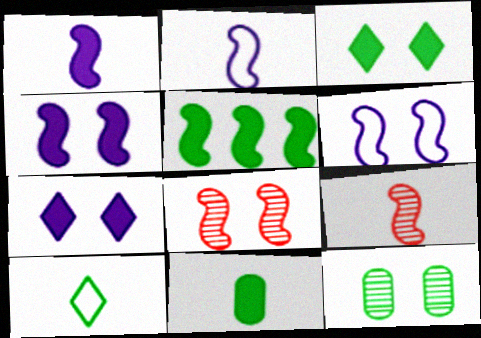[[2, 5, 8], 
[3, 5, 11], 
[5, 6, 9], 
[5, 10, 12]]